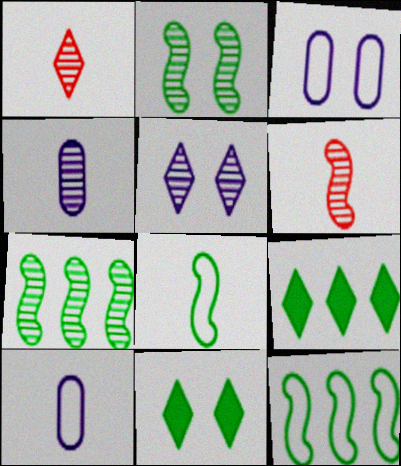[[3, 6, 9]]